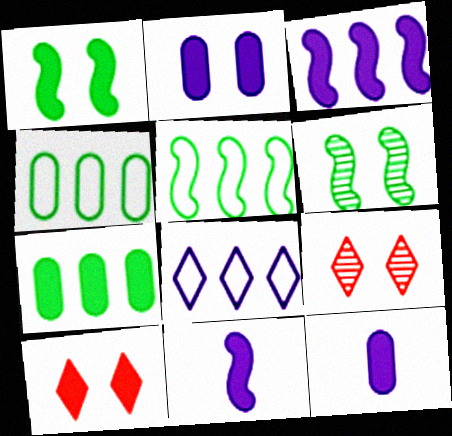[[1, 2, 10], 
[4, 9, 11], 
[5, 9, 12], 
[7, 10, 11]]